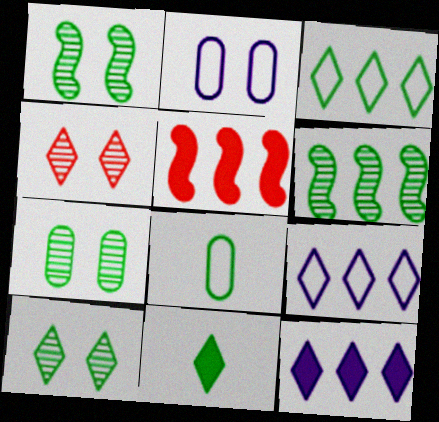[[1, 7, 10], 
[3, 10, 11], 
[4, 9, 11]]